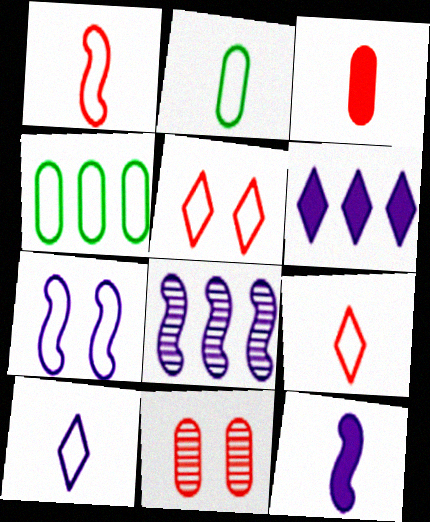[[1, 2, 10], 
[4, 7, 9], 
[7, 8, 12]]